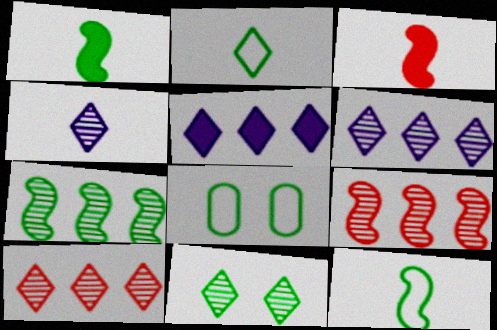[[3, 6, 8], 
[4, 10, 11]]